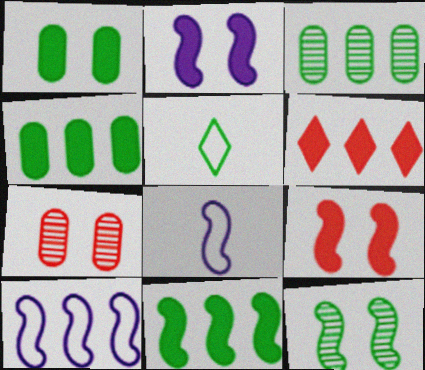[[3, 6, 10], 
[4, 5, 12]]